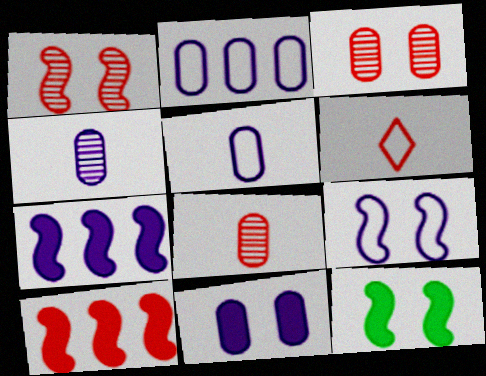[[1, 9, 12], 
[2, 4, 11], 
[3, 6, 10]]